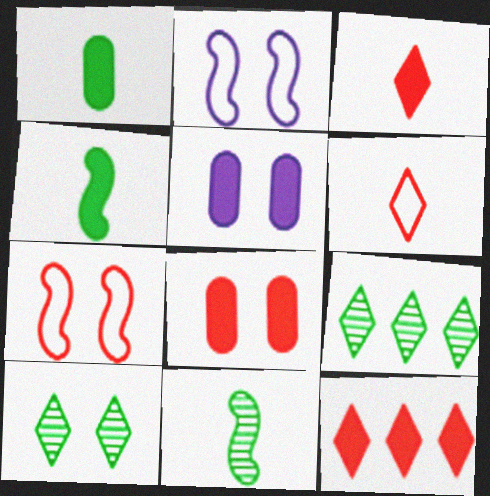[[2, 8, 10], 
[4, 5, 12], 
[5, 7, 10]]